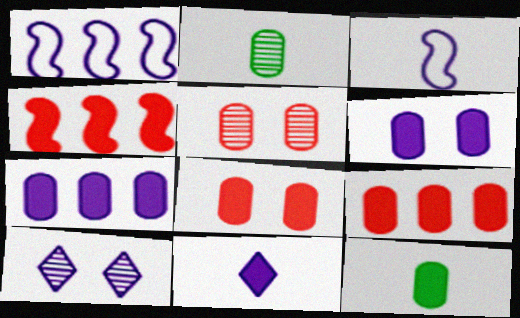[[3, 7, 10], 
[6, 9, 12], 
[7, 8, 12]]